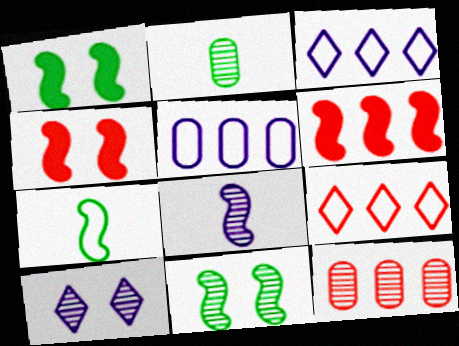[[2, 3, 4], 
[6, 9, 12]]